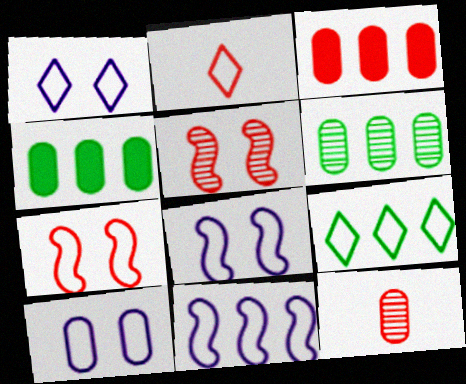[[1, 2, 9], 
[1, 8, 10], 
[2, 3, 5], 
[4, 10, 12]]